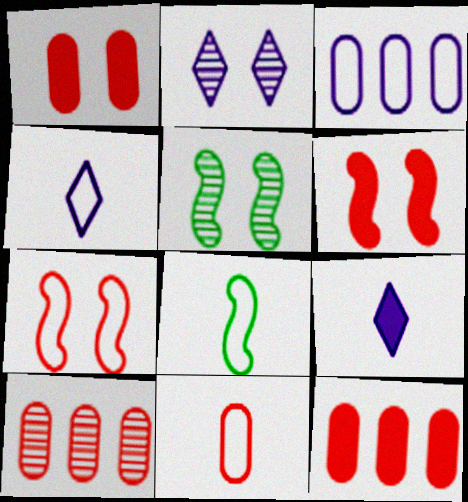[[1, 10, 11], 
[2, 8, 12], 
[4, 5, 12], 
[4, 8, 11]]